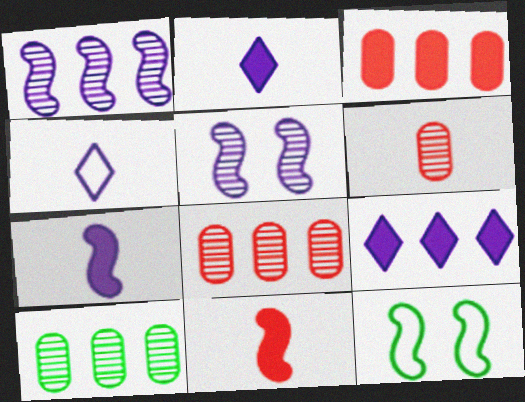[[1, 11, 12], 
[2, 8, 12], 
[6, 9, 12]]